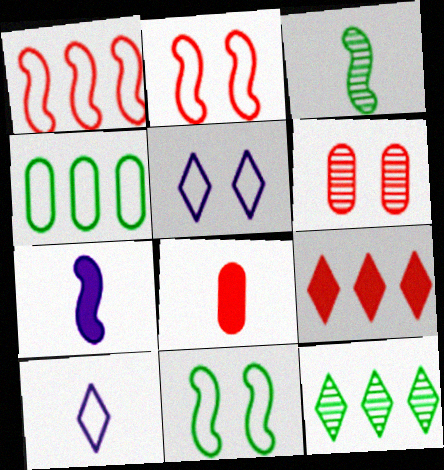[[2, 4, 10], 
[3, 8, 10]]